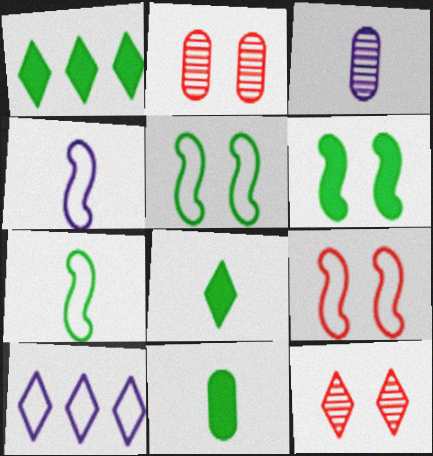[[1, 2, 4], 
[1, 3, 9], 
[1, 6, 11], 
[8, 10, 12]]